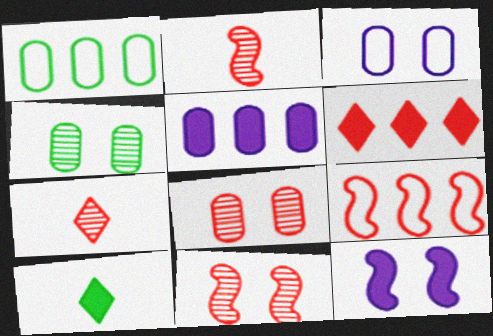[[1, 7, 12]]